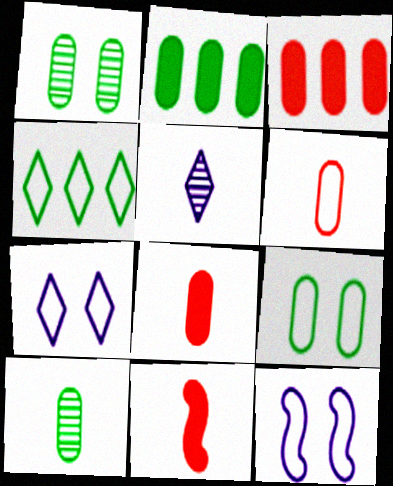[[2, 9, 10], 
[4, 6, 12]]